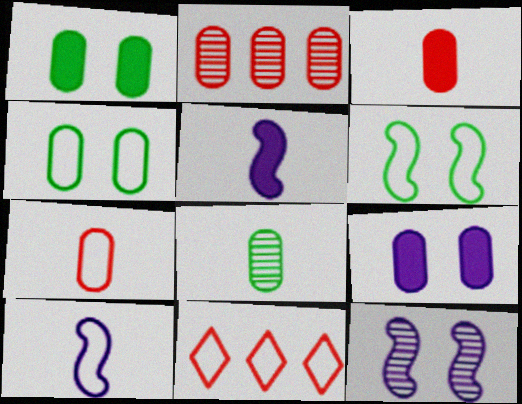[[4, 10, 11]]